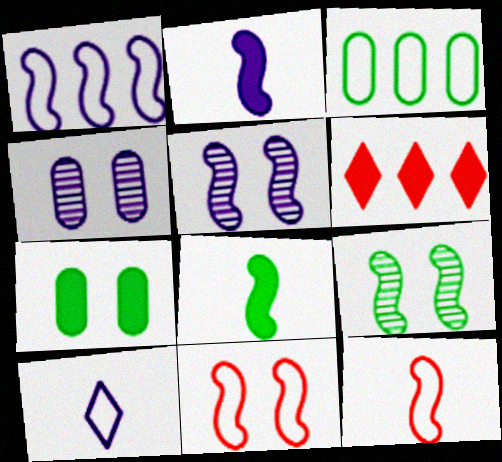[[1, 2, 5], 
[2, 6, 7], 
[3, 10, 11]]